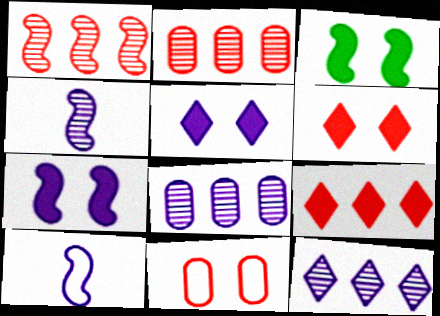[[1, 3, 10], 
[5, 8, 10]]